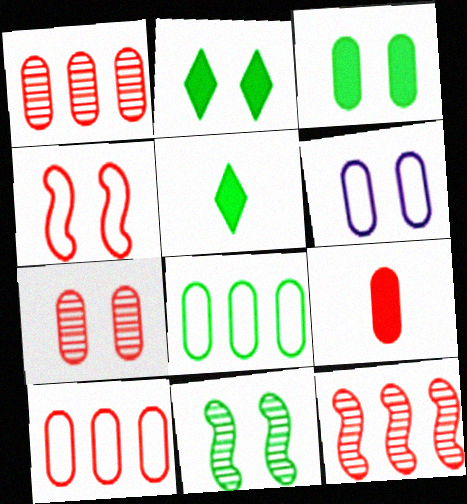[[3, 6, 7], 
[5, 6, 12], 
[5, 8, 11], 
[7, 9, 10]]